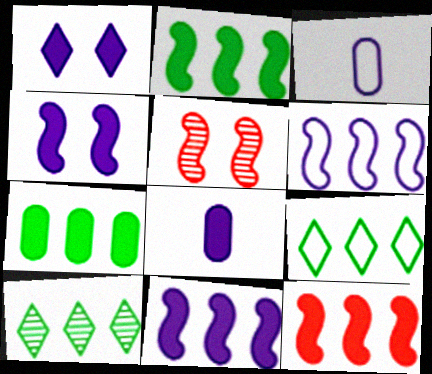[[1, 8, 11], 
[2, 11, 12], 
[5, 8, 9]]